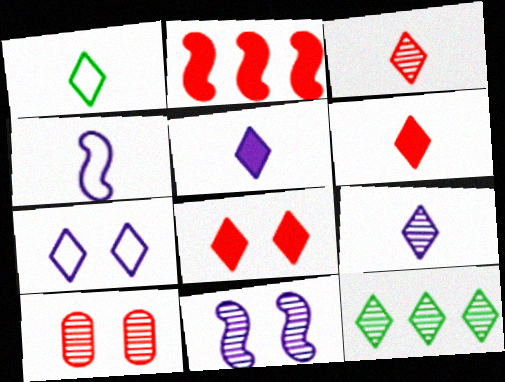[[1, 3, 5], 
[1, 6, 9], 
[6, 7, 12]]